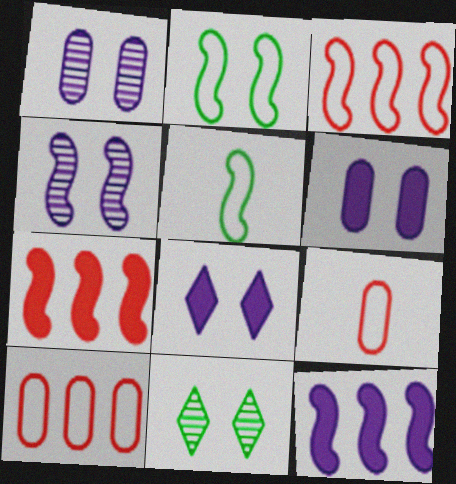[[4, 5, 7], 
[9, 11, 12]]